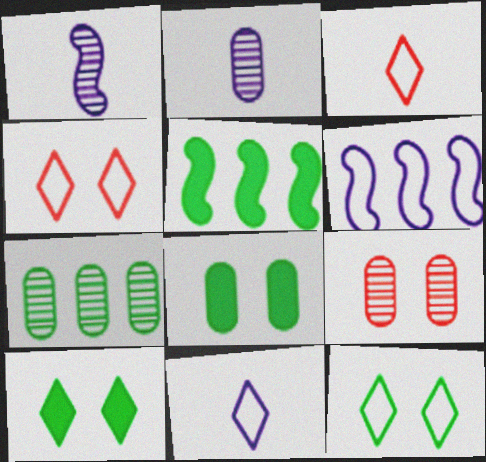[[2, 4, 5], 
[2, 7, 9], 
[5, 9, 11]]